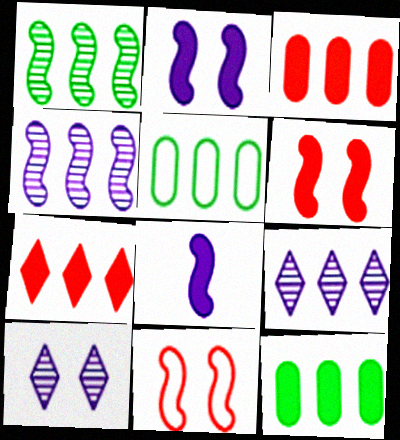[[1, 8, 11], 
[4, 5, 7]]